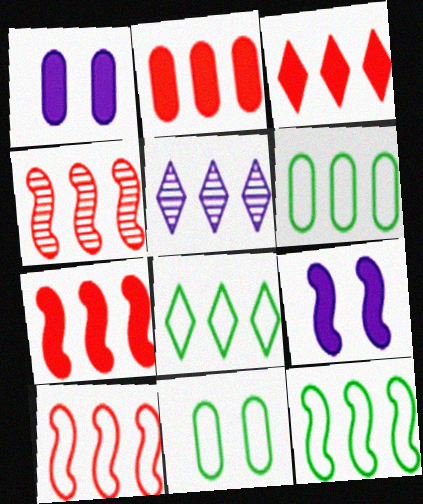[[2, 3, 7], 
[2, 5, 12], 
[3, 5, 8], 
[4, 7, 10], 
[5, 6, 7], 
[6, 8, 12]]